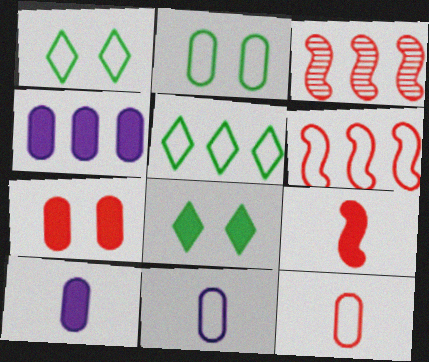[[1, 3, 10], 
[1, 6, 11], 
[3, 4, 5], 
[3, 8, 11], 
[4, 8, 9]]